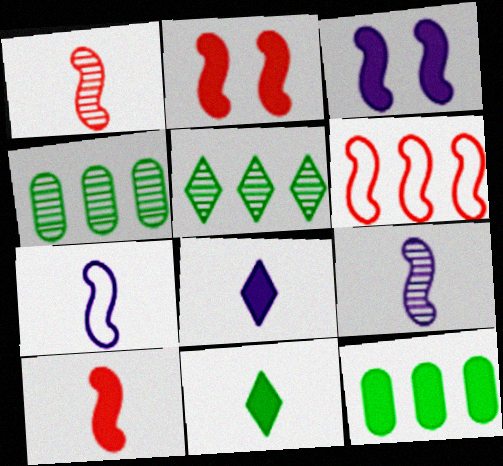[[1, 2, 6], 
[2, 8, 12]]